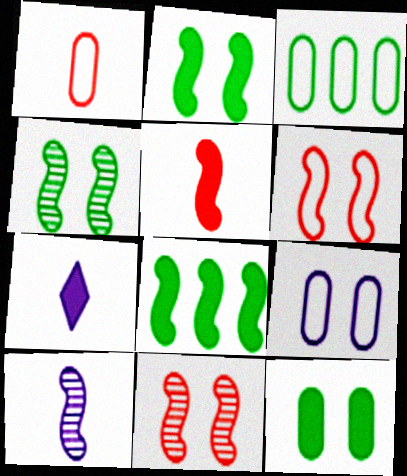[[1, 3, 9], 
[3, 7, 11], 
[6, 8, 10]]